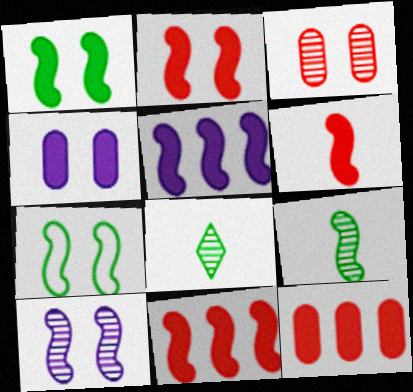[[1, 5, 6], 
[2, 6, 11], 
[2, 7, 10]]